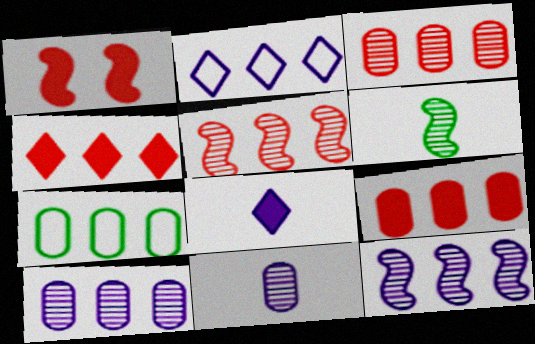[[4, 7, 12], 
[7, 9, 10]]